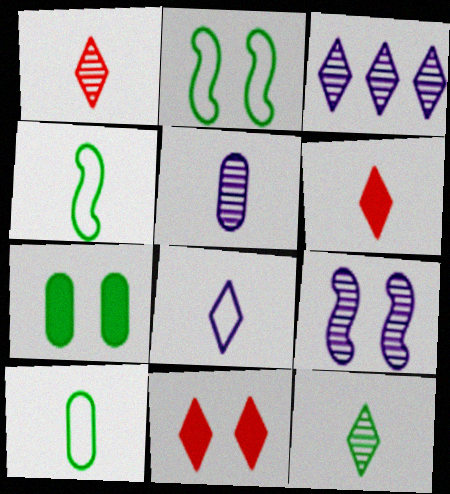[[3, 5, 9], 
[4, 5, 6], 
[6, 8, 12]]